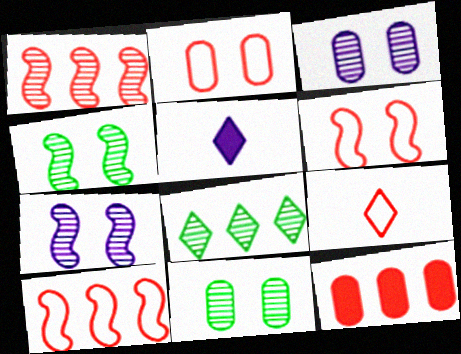[[2, 9, 10], 
[5, 10, 11]]